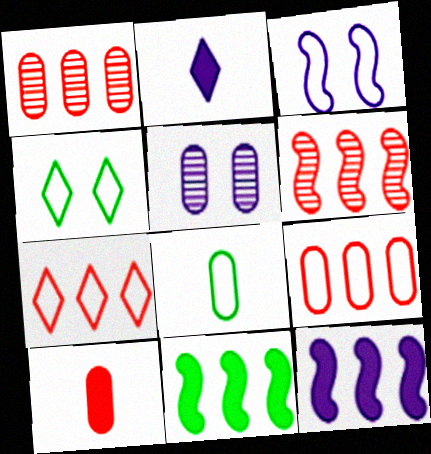[[3, 7, 8]]